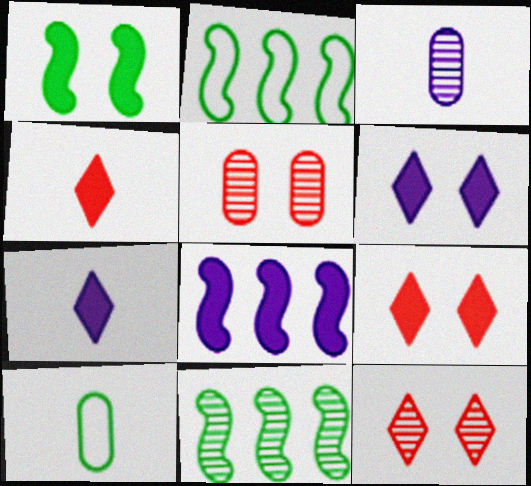[[2, 3, 9], 
[2, 5, 7], 
[3, 11, 12], 
[8, 10, 12]]